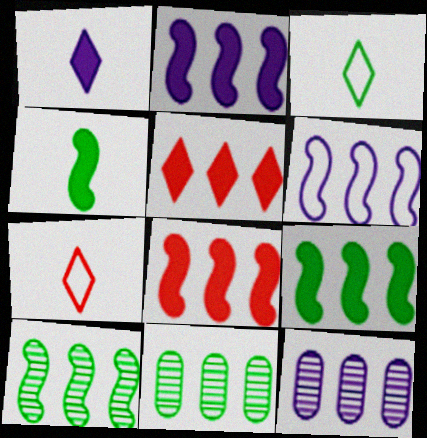[[2, 8, 9], 
[5, 6, 11], 
[6, 8, 10]]